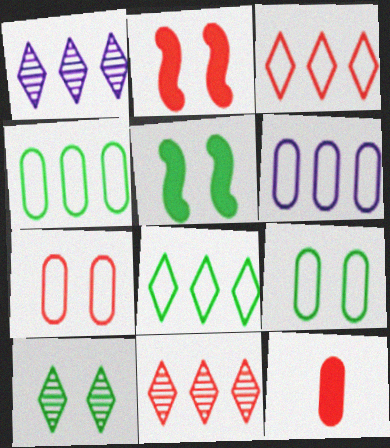[[5, 9, 10]]